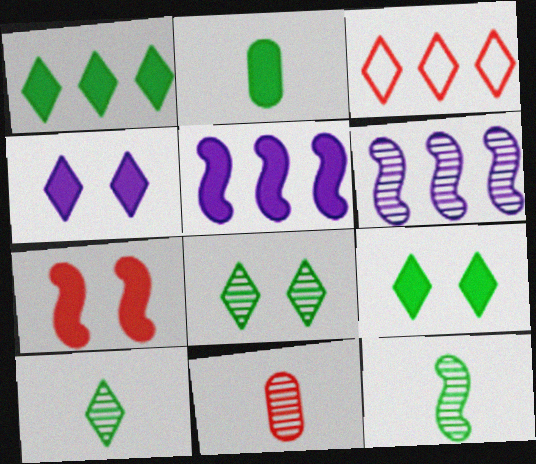[[3, 4, 10], 
[3, 7, 11], 
[6, 8, 11]]